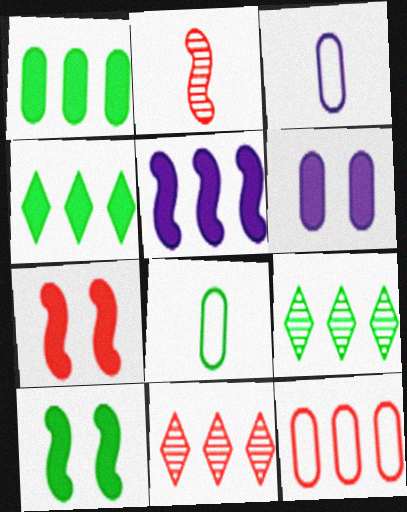[[3, 7, 9], 
[3, 10, 11], 
[5, 9, 12], 
[8, 9, 10]]